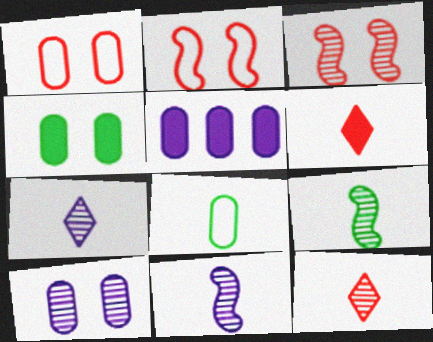[[1, 4, 10], 
[6, 8, 11]]